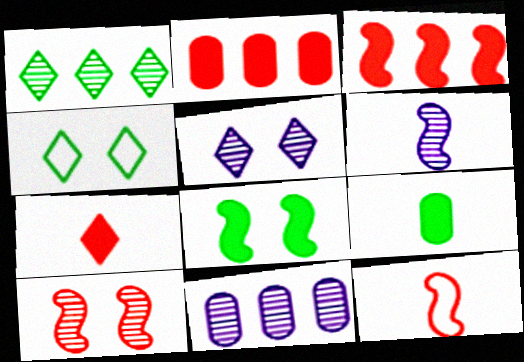[[2, 4, 6], 
[3, 10, 12], 
[5, 6, 11]]